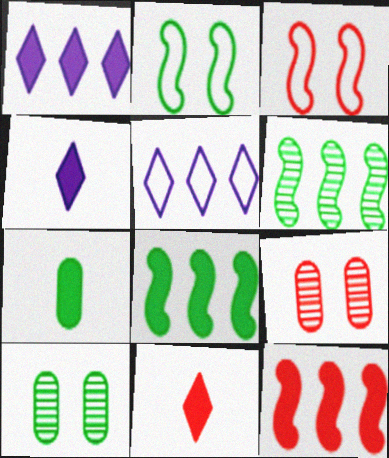[]